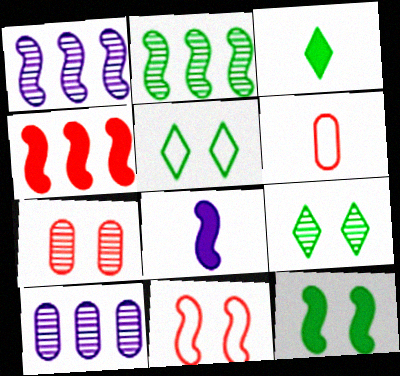[[2, 8, 11], 
[3, 10, 11], 
[4, 8, 12]]